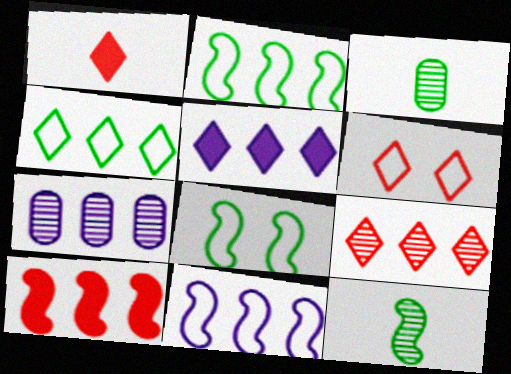[[1, 6, 9], 
[1, 7, 8], 
[4, 5, 9], 
[4, 7, 10], 
[5, 7, 11]]